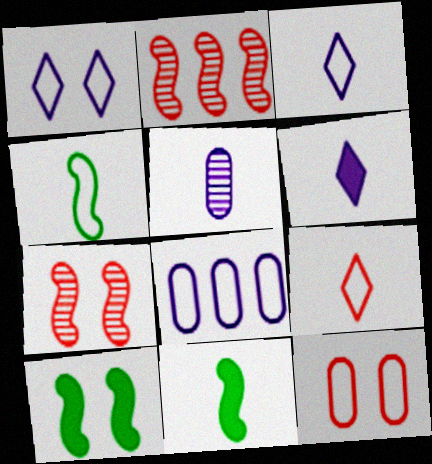[[5, 9, 11]]